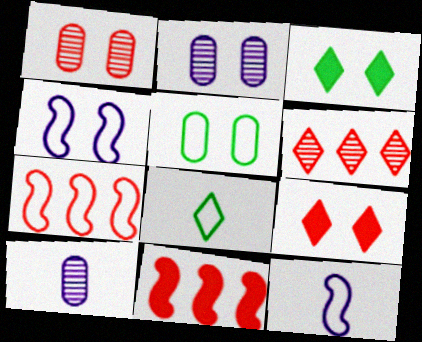[[1, 3, 4], 
[2, 8, 11], 
[3, 7, 10]]